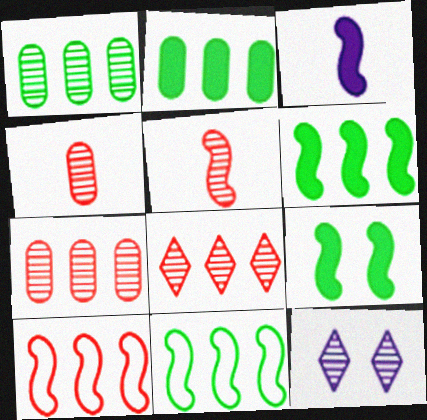[[1, 5, 12]]